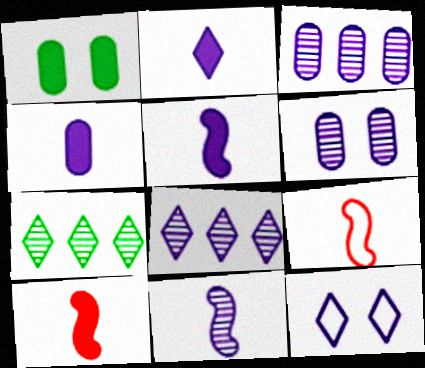[[1, 8, 9], 
[2, 4, 5], 
[2, 8, 12], 
[3, 5, 12], 
[6, 8, 11]]